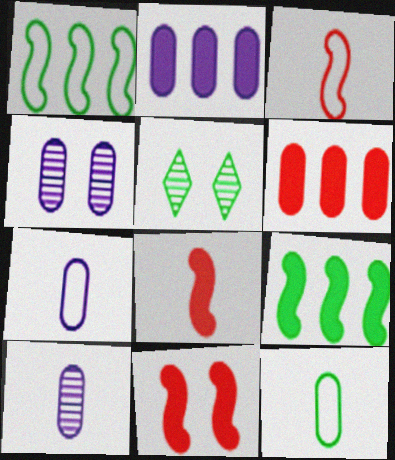[[2, 3, 5], 
[2, 4, 7], 
[4, 6, 12], 
[5, 9, 12]]